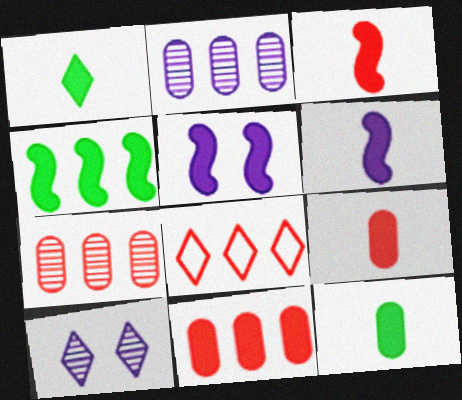[[1, 5, 11], 
[1, 6, 9], 
[1, 8, 10], 
[2, 4, 8], 
[3, 4, 5]]